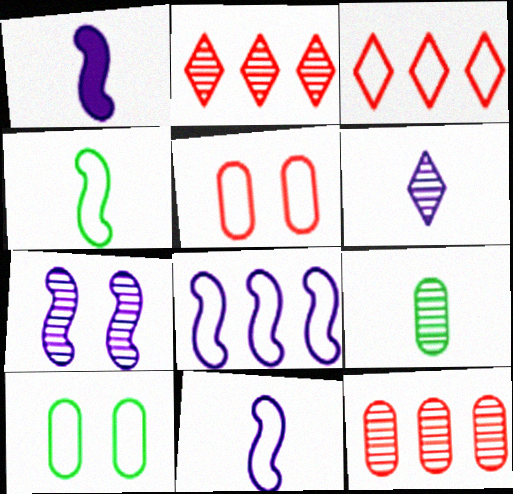[[1, 2, 10], 
[1, 7, 8], 
[2, 7, 9], 
[3, 10, 11]]